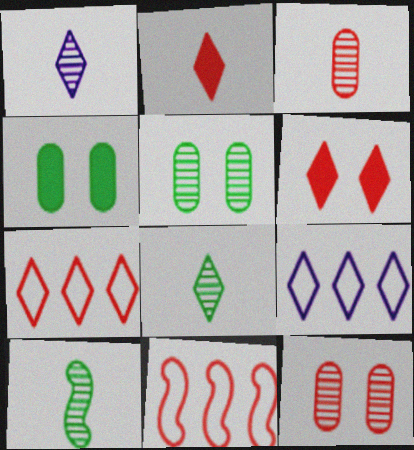[[1, 3, 10], 
[1, 4, 11], 
[2, 11, 12], 
[3, 6, 11], 
[6, 8, 9]]